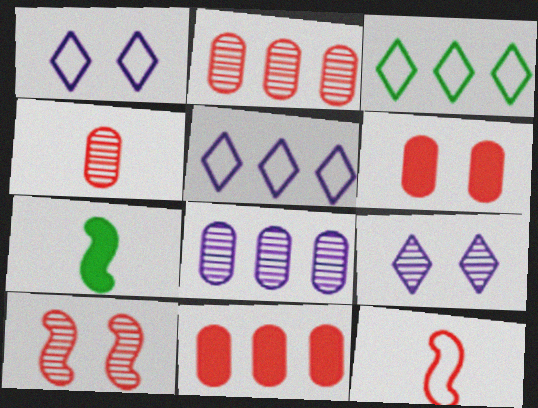[[1, 2, 7]]